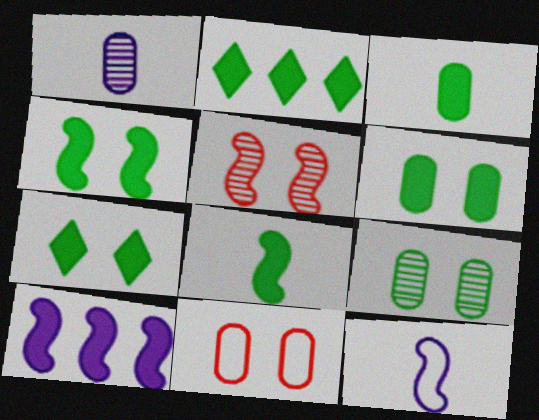[[2, 3, 4], 
[2, 6, 8], 
[4, 6, 7]]